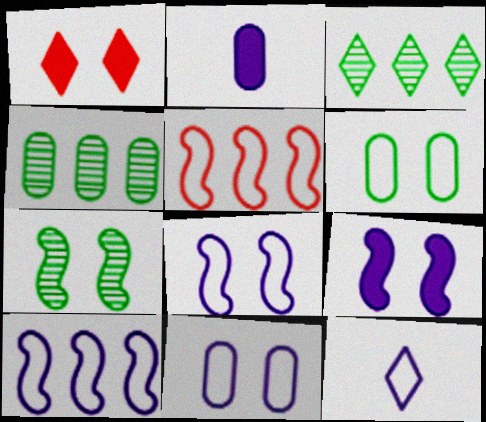[[1, 3, 12], 
[1, 7, 11], 
[5, 6, 12], 
[10, 11, 12]]